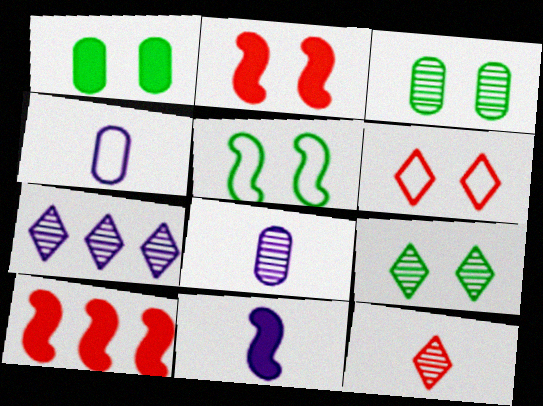[[1, 5, 9], 
[4, 9, 10], 
[7, 9, 12]]